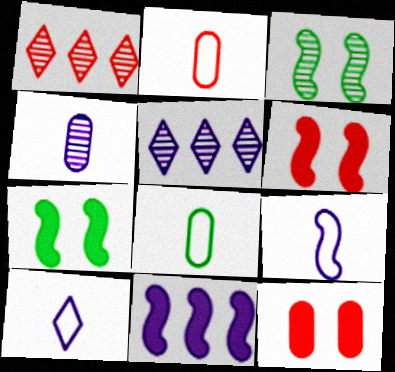[[1, 2, 6], 
[1, 3, 4], 
[2, 5, 7], 
[5, 6, 8]]